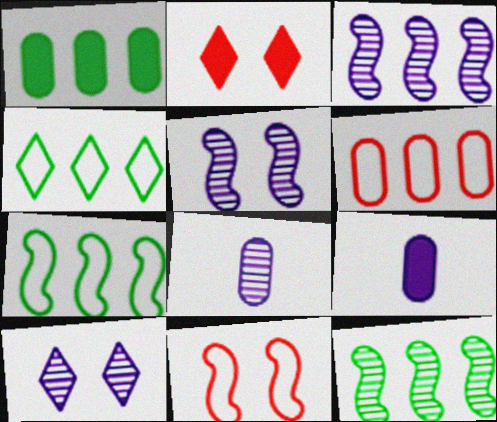[[1, 4, 12], 
[2, 7, 8], 
[3, 8, 10]]